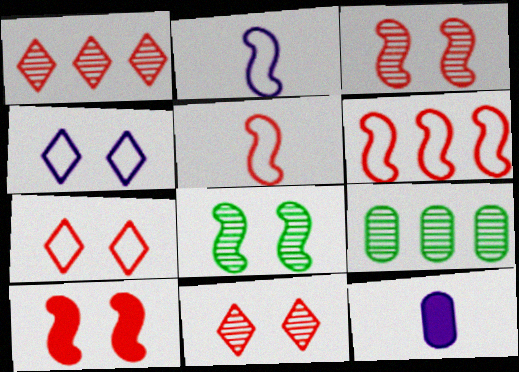[]